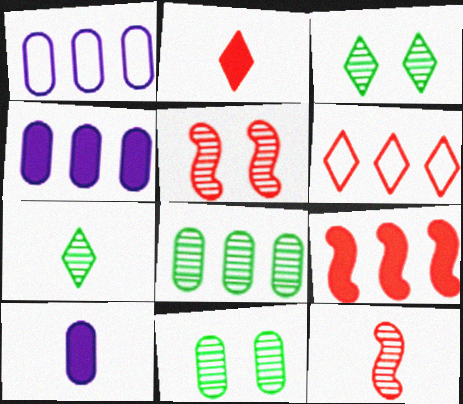[]